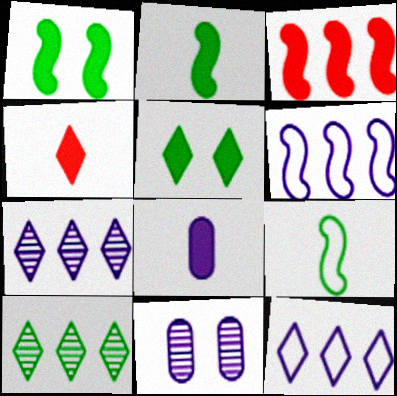[[2, 4, 8], 
[3, 5, 8]]